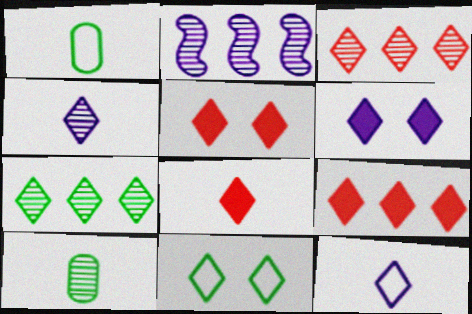[[1, 2, 5], 
[4, 9, 11], 
[5, 7, 12], 
[5, 8, 9]]